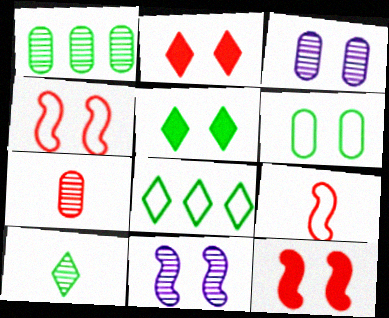[[1, 3, 7], 
[2, 6, 11], 
[3, 4, 5], 
[5, 8, 10]]